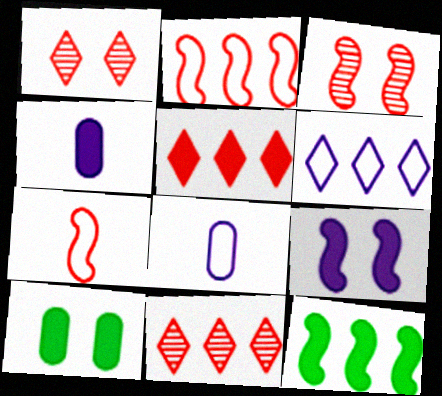[[1, 8, 12]]